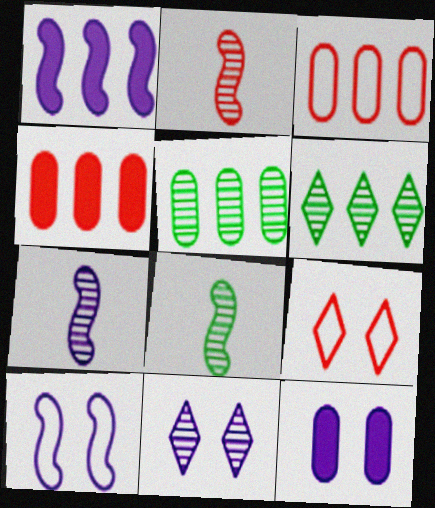[[1, 3, 6], 
[1, 7, 10], 
[2, 4, 9], 
[2, 5, 11], 
[2, 7, 8], 
[10, 11, 12]]